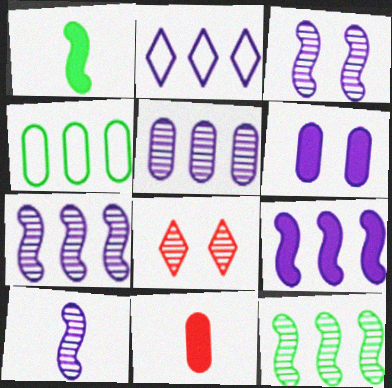[[2, 5, 9], 
[2, 6, 10], 
[3, 7, 10]]